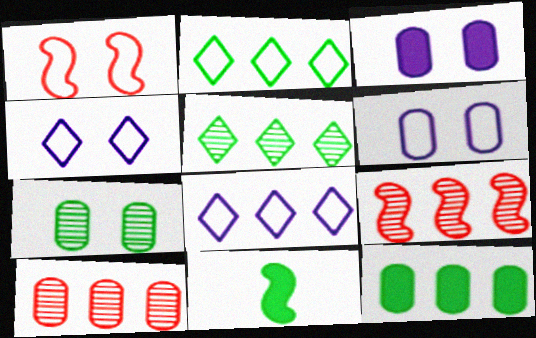[[2, 7, 11], 
[4, 10, 11], 
[8, 9, 12]]